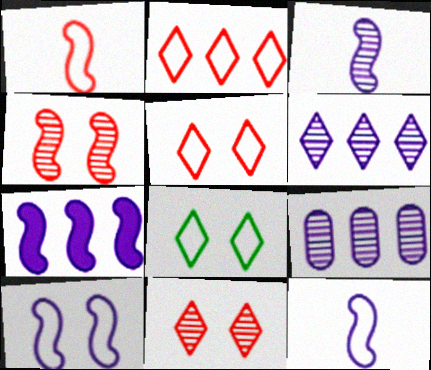[[3, 7, 10]]